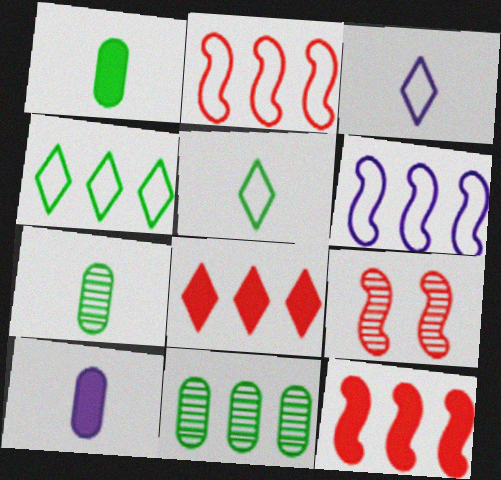[[4, 9, 10], 
[6, 8, 11]]